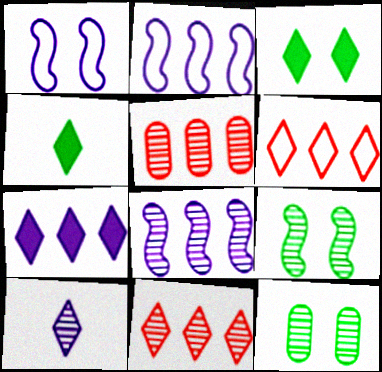[[1, 4, 5], 
[3, 6, 10], 
[5, 9, 10]]